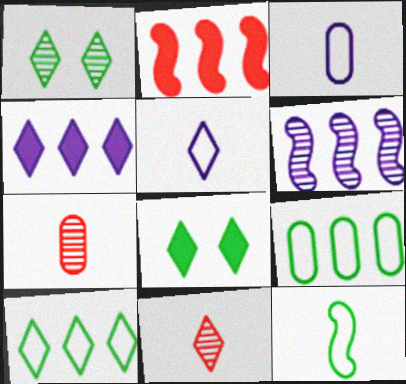[[1, 2, 3], 
[1, 6, 7]]